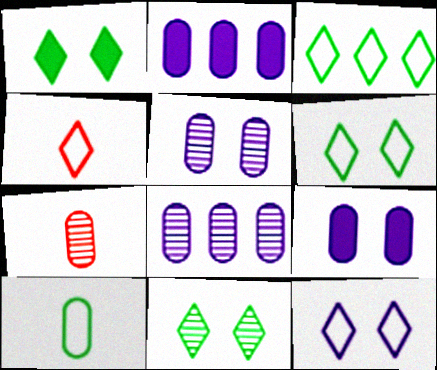[[1, 6, 11], 
[3, 4, 12]]